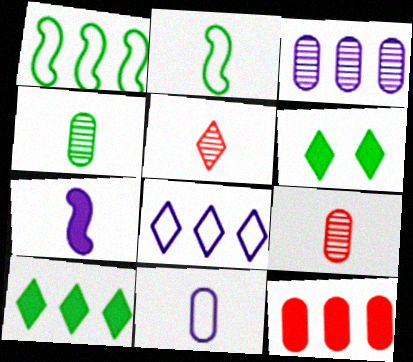[[1, 4, 6], 
[5, 6, 8], 
[6, 7, 12]]